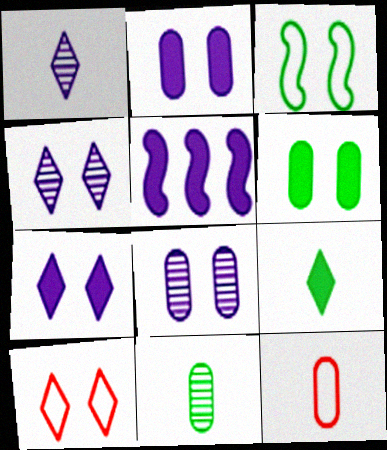[[5, 10, 11]]